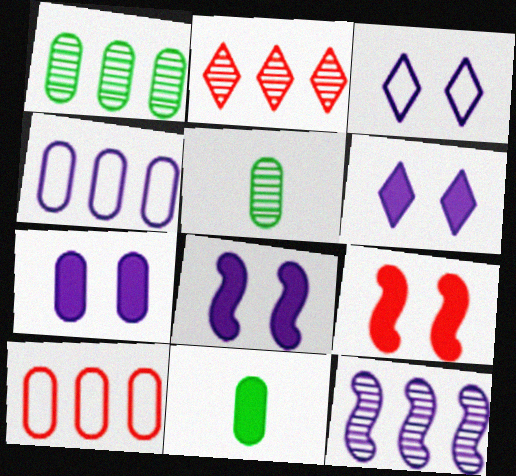[[1, 2, 12], 
[5, 7, 10], 
[6, 7, 8]]